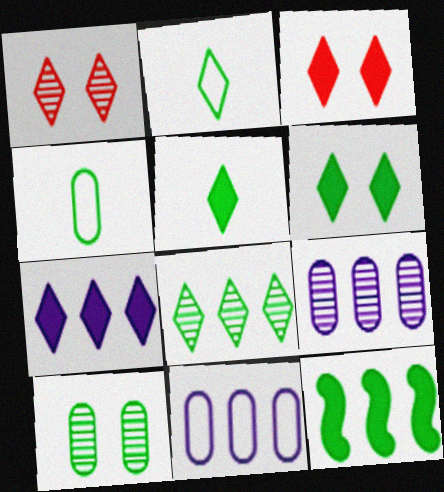[[1, 2, 7], 
[2, 6, 8], 
[2, 10, 12], 
[3, 5, 7]]